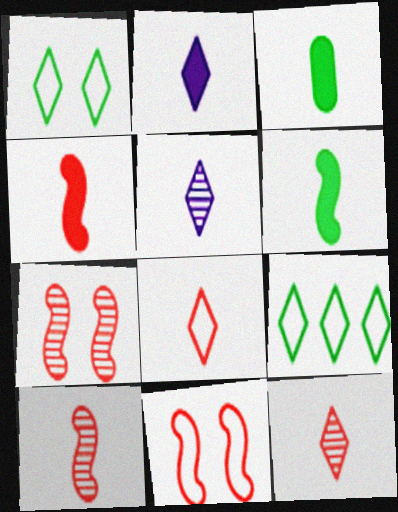[[2, 3, 4]]